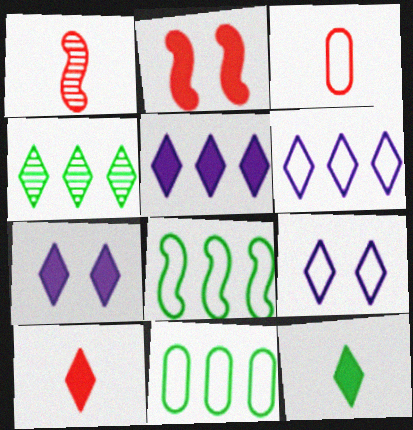[[1, 3, 10], 
[1, 7, 11], 
[3, 8, 9], 
[4, 9, 10]]